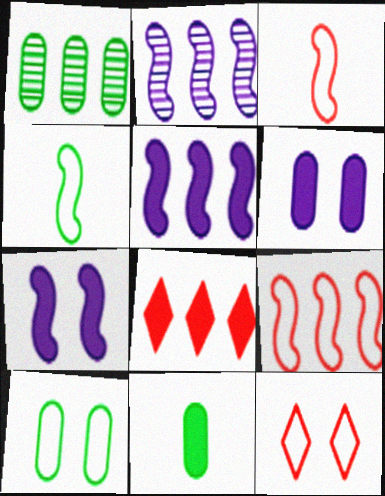[[1, 10, 11], 
[2, 11, 12], 
[7, 8, 11]]